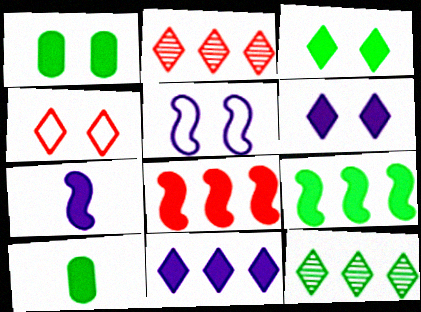[[2, 5, 10], 
[3, 9, 10], 
[6, 8, 10]]